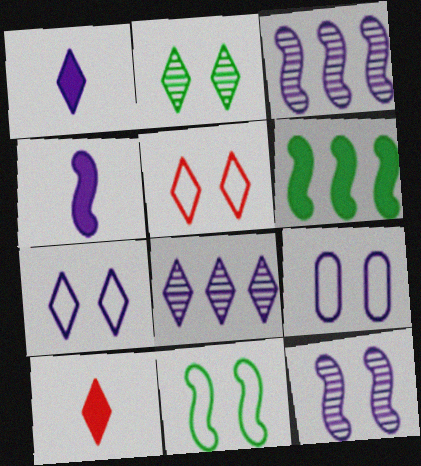[[1, 3, 9], 
[1, 7, 8], 
[4, 8, 9], 
[5, 9, 11]]